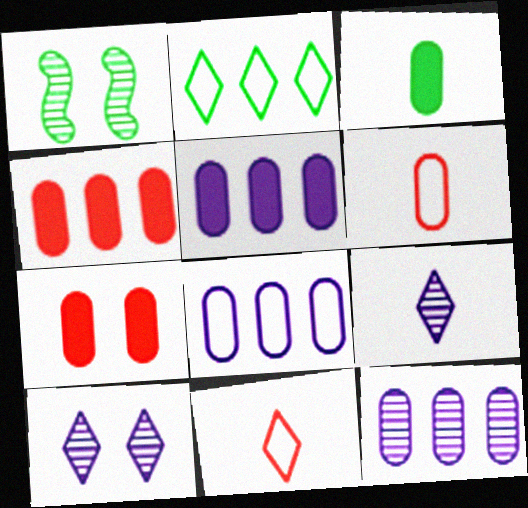[[1, 2, 3], 
[1, 5, 11], 
[3, 5, 7], 
[5, 8, 12]]